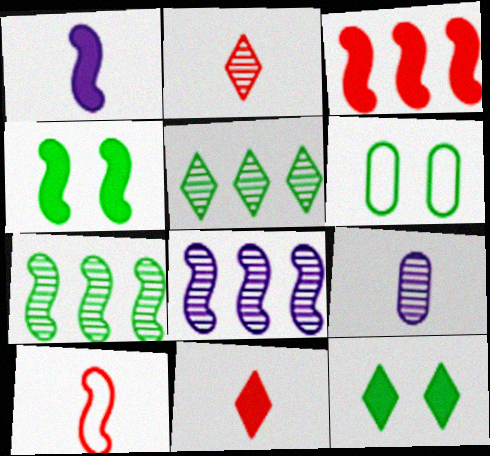[[1, 3, 4], 
[4, 8, 10], 
[6, 8, 11]]